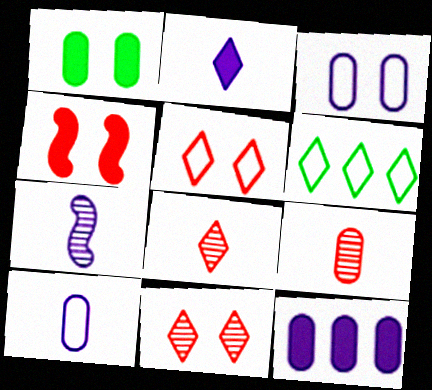[[2, 6, 11], 
[2, 7, 10]]